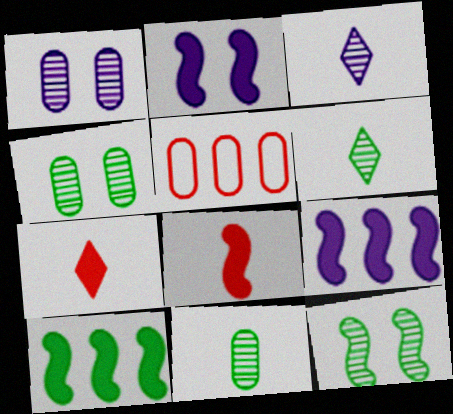[[2, 5, 6], 
[2, 8, 10]]